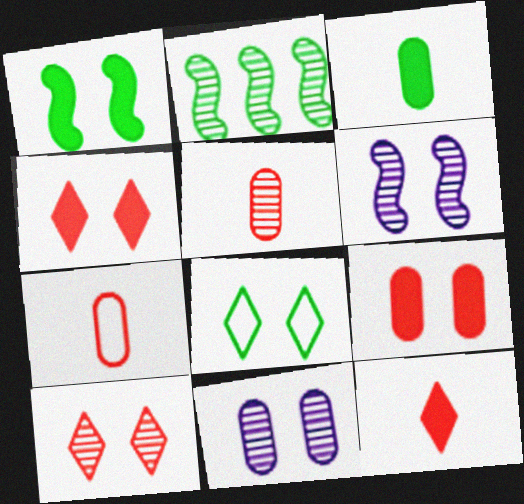[[2, 3, 8], 
[6, 8, 9]]